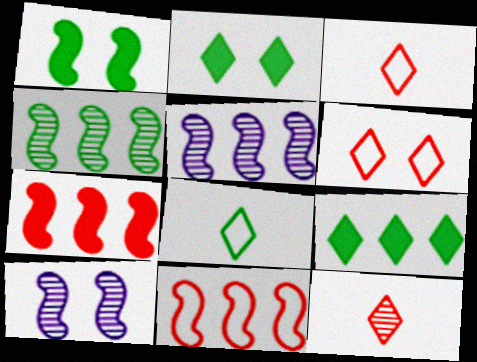[]